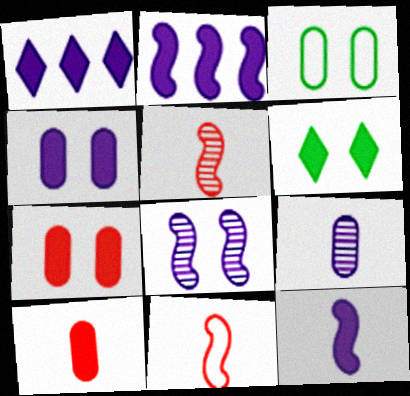[[1, 3, 5], 
[1, 4, 12], 
[2, 6, 10]]